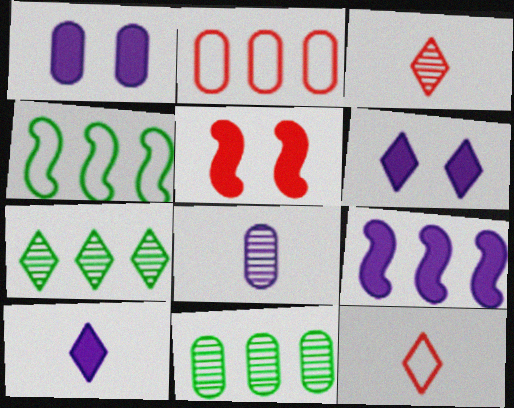[[1, 3, 4], 
[1, 9, 10], 
[2, 3, 5], 
[2, 7, 9], 
[6, 7, 12]]